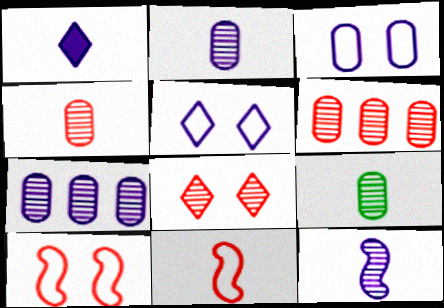[[1, 9, 11], 
[2, 4, 9]]